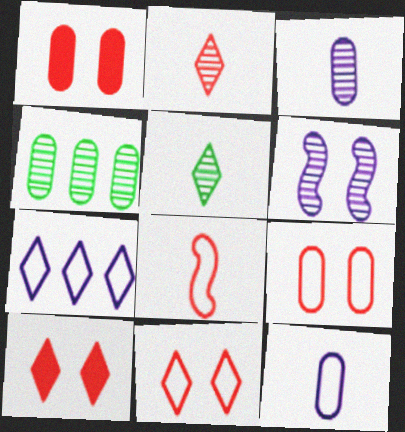[[1, 4, 12], 
[2, 4, 6], 
[5, 7, 10]]